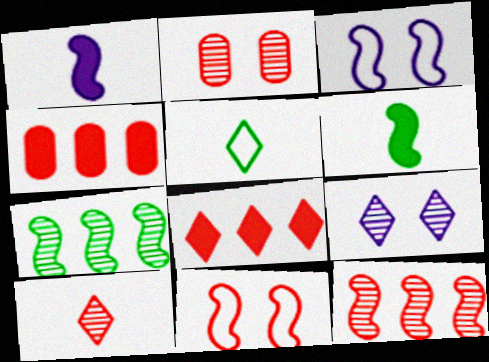[[1, 7, 11], 
[2, 10, 12], 
[3, 6, 12], 
[4, 10, 11], 
[5, 8, 9]]